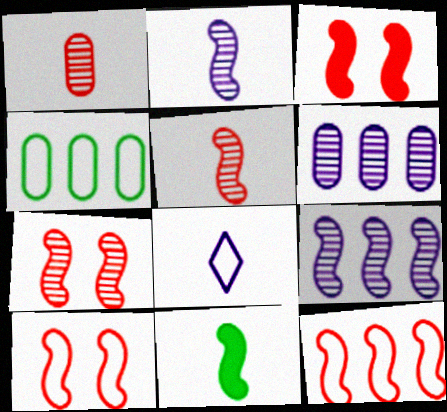[[1, 8, 11], 
[3, 5, 12], 
[3, 7, 10], 
[4, 8, 10], 
[9, 10, 11]]